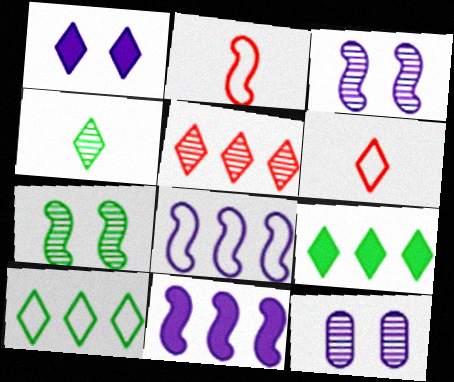[[2, 7, 11], 
[2, 9, 12]]